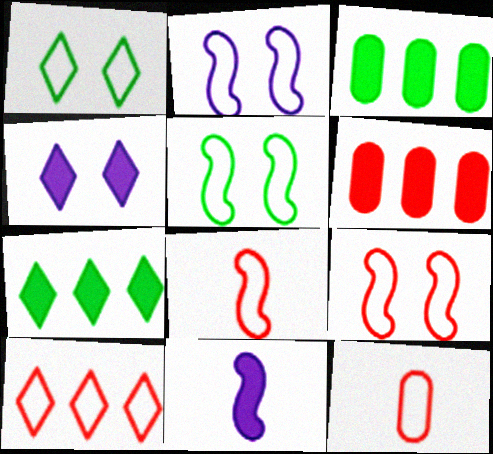[[2, 5, 9], 
[9, 10, 12]]